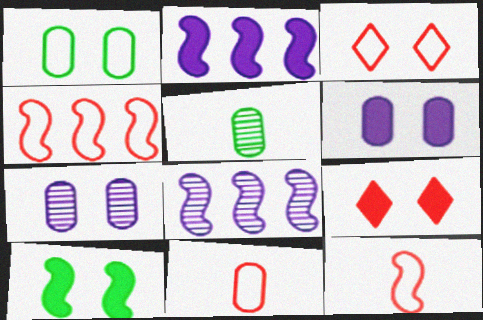[[2, 3, 5], 
[3, 4, 11], 
[3, 7, 10], 
[6, 9, 10], 
[8, 10, 12]]